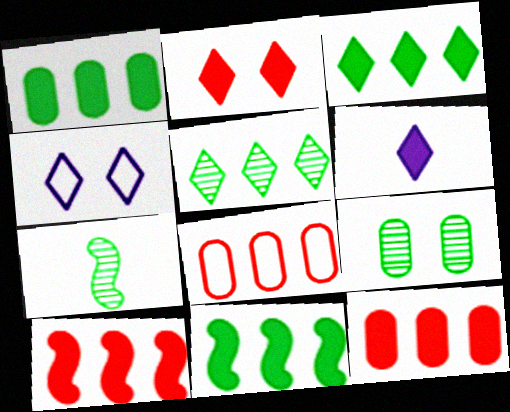[[1, 3, 11], 
[2, 3, 6], 
[4, 7, 12], 
[5, 7, 9]]